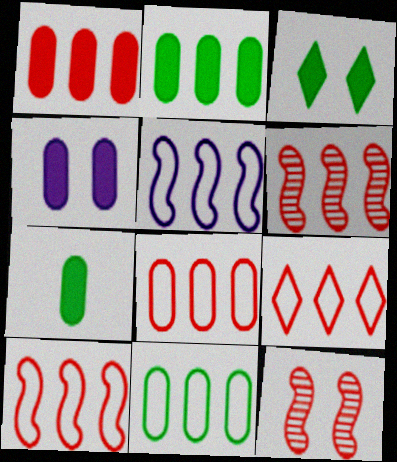[[1, 4, 7], 
[1, 6, 9], 
[5, 9, 11], 
[8, 9, 10]]